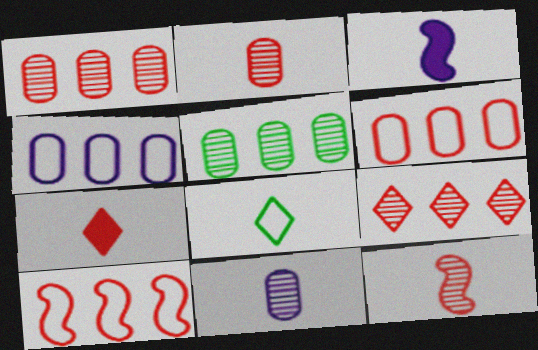[[2, 3, 8]]